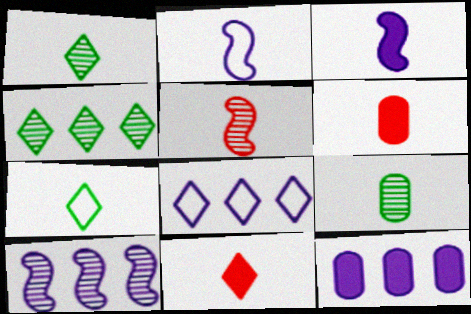[[1, 2, 6], 
[2, 9, 11], 
[8, 10, 12]]